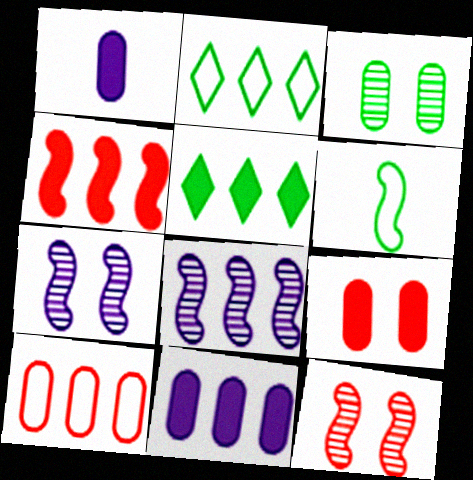[[1, 2, 12], 
[1, 3, 10], 
[3, 5, 6], 
[4, 5, 11], 
[4, 6, 7], 
[5, 8, 10]]